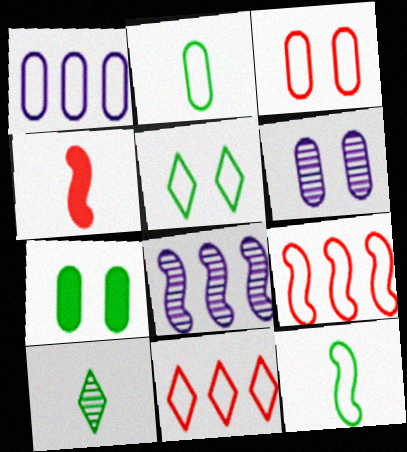[[1, 2, 3], 
[3, 6, 7]]